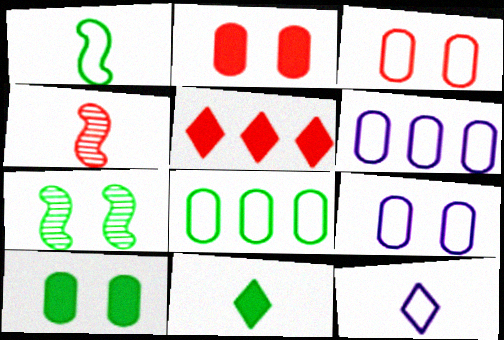[[3, 4, 5], 
[7, 8, 11]]